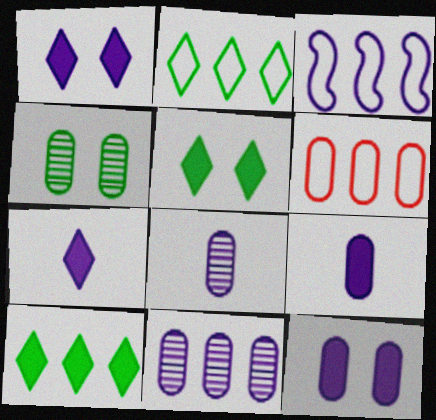[[1, 3, 8], 
[2, 3, 6], 
[4, 6, 9]]